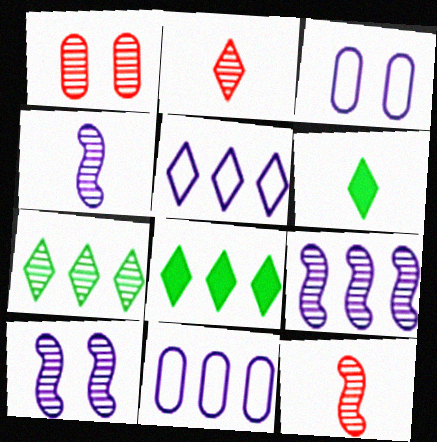[[1, 4, 7], 
[3, 8, 12], 
[4, 9, 10]]